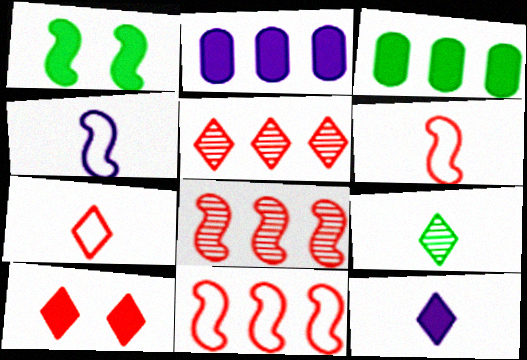[[1, 4, 8], 
[5, 7, 10], 
[7, 9, 12]]